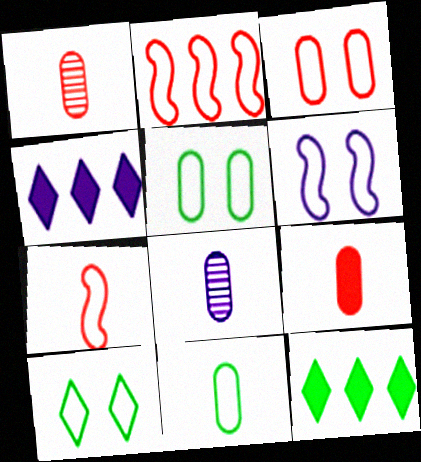[[1, 6, 12], 
[3, 6, 10], 
[4, 6, 8], 
[8, 9, 11]]